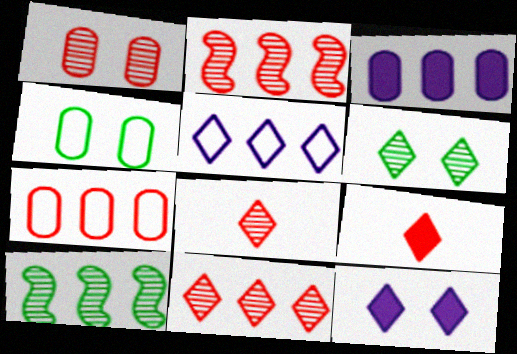[[1, 2, 8], 
[5, 6, 9]]